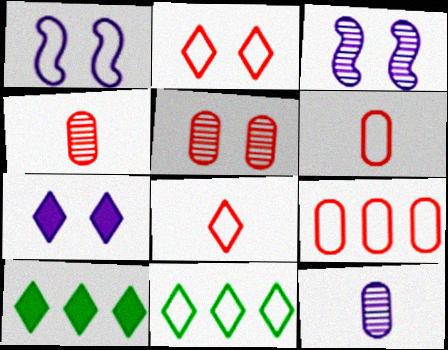[[1, 4, 10], 
[1, 6, 11], 
[3, 6, 10]]